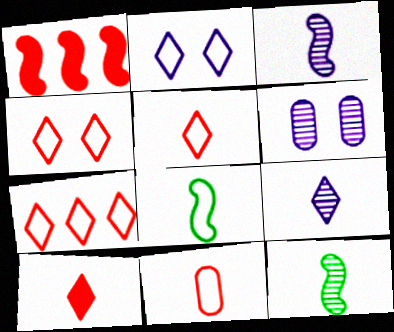[[4, 5, 7]]